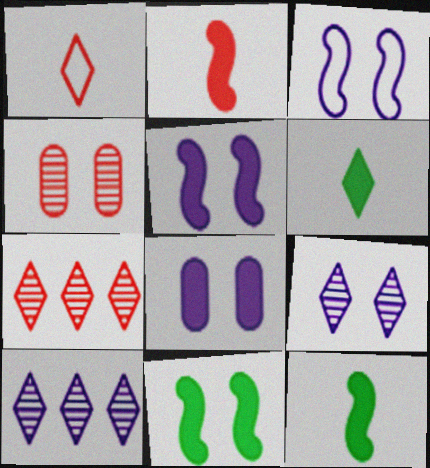[[3, 8, 9]]